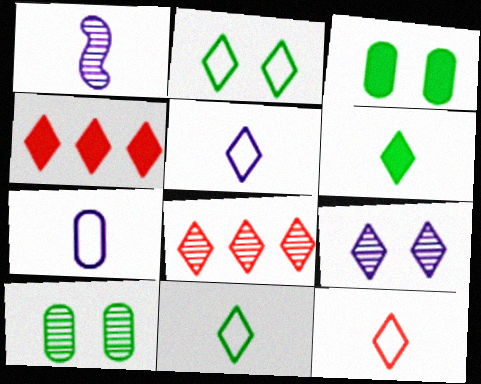[[1, 8, 10], 
[4, 9, 11], 
[5, 11, 12]]